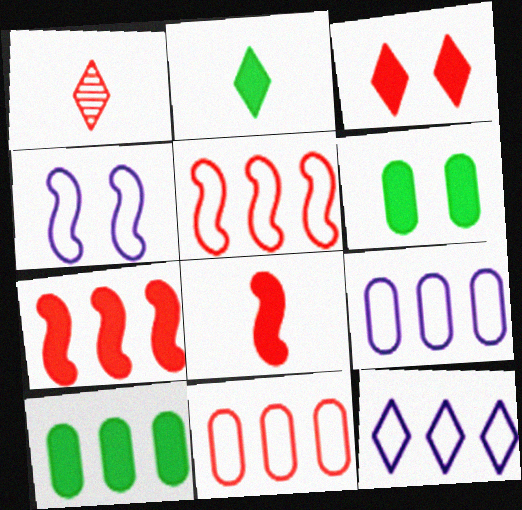[[1, 4, 10]]